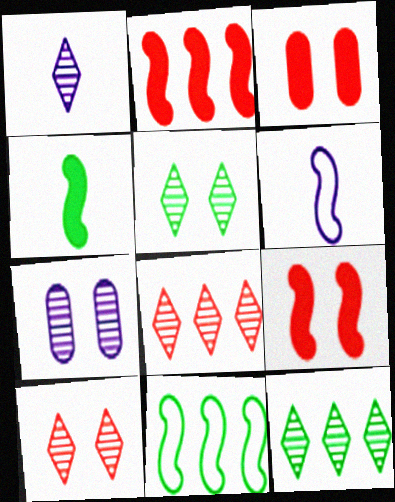[[1, 3, 11], 
[1, 5, 8], 
[1, 10, 12], 
[3, 6, 12]]